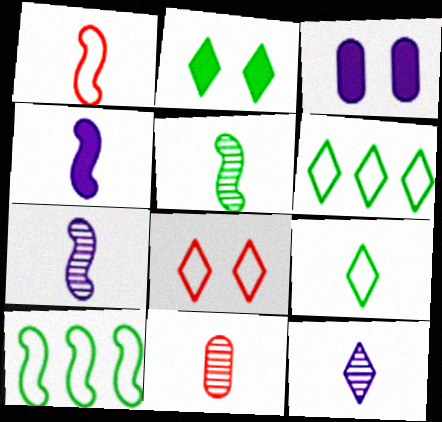[[1, 4, 5], 
[4, 9, 11], 
[5, 11, 12]]